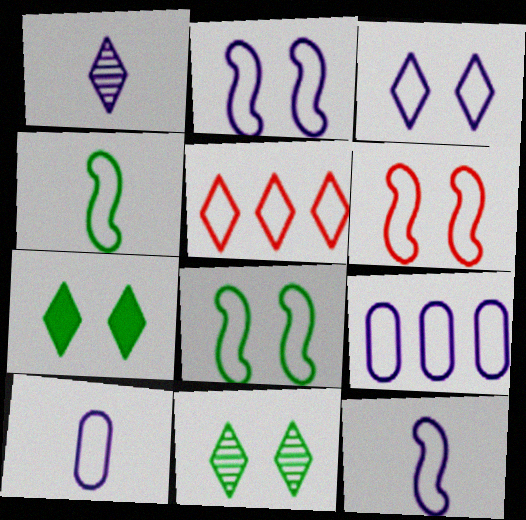[[1, 5, 7], 
[2, 6, 8], 
[3, 9, 12], 
[5, 8, 10]]